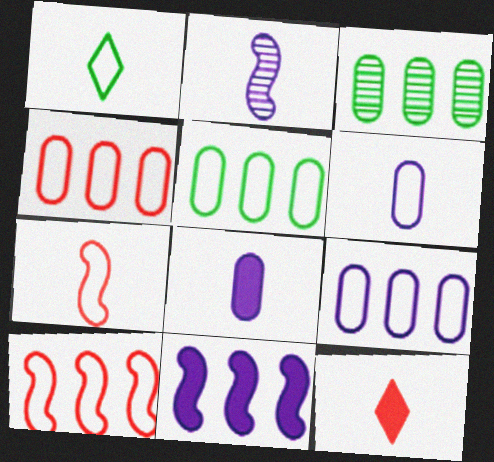[[1, 6, 7], 
[4, 5, 9]]